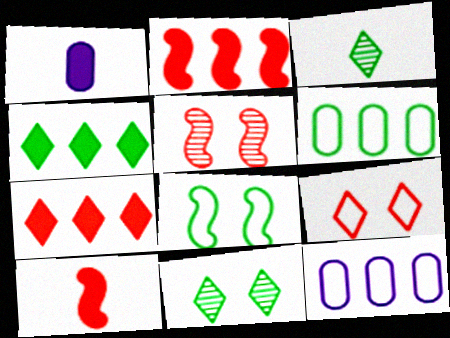[[10, 11, 12]]